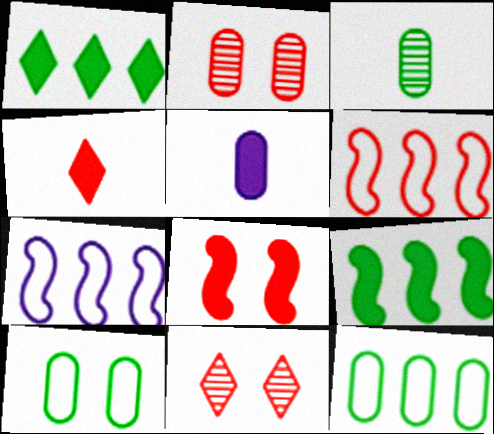[[1, 5, 8], 
[2, 4, 6], 
[2, 5, 12]]